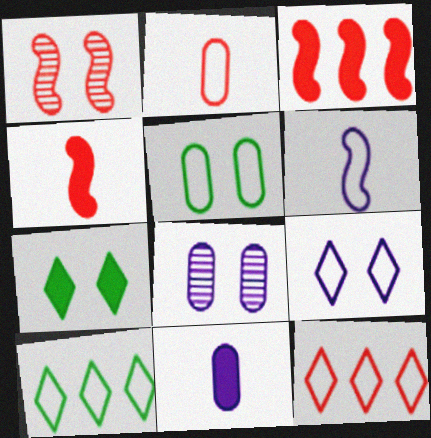[[1, 10, 11], 
[3, 7, 11], 
[4, 8, 10], 
[5, 6, 12]]